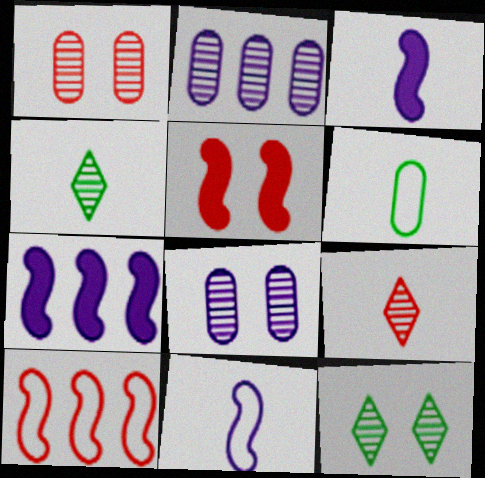[[3, 6, 9]]